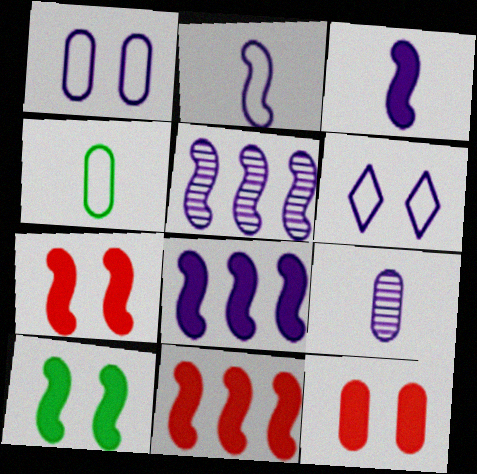[[3, 10, 11], 
[6, 8, 9]]